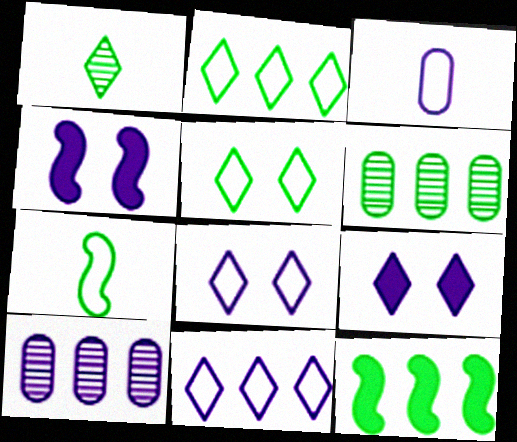[[2, 6, 12]]